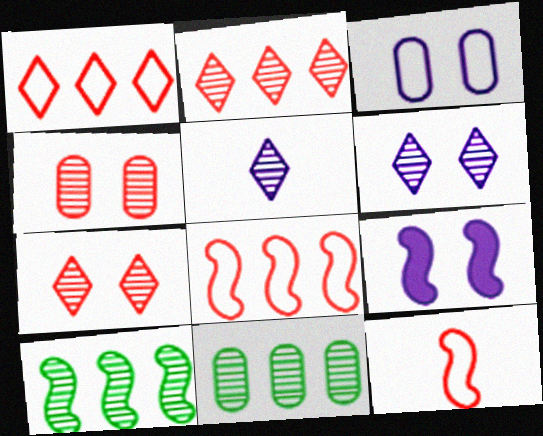[[3, 6, 9], 
[4, 5, 10], 
[9, 10, 12]]